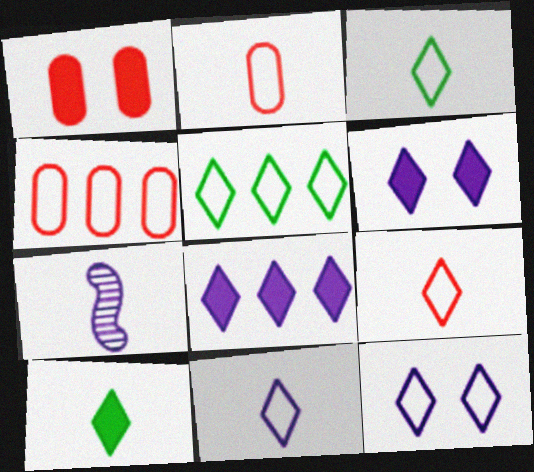[[1, 5, 7], 
[2, 7, 10], 
[3, 9, 11], 
[5, 9, 12]]